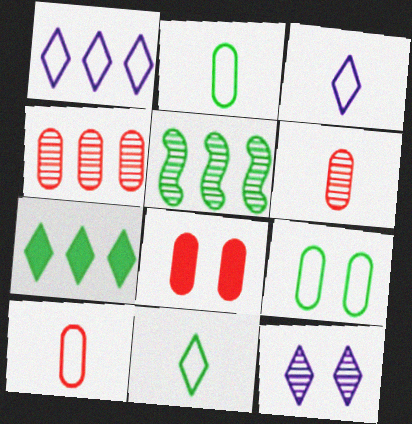[[3, 5, 8], 
[4, 8, 10], 
[5, 6, 12]]